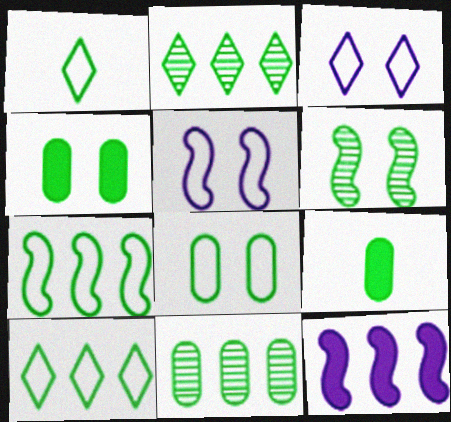[[1, 7, 8], 
[6, 9, 10], 
[8, 9, 11]]